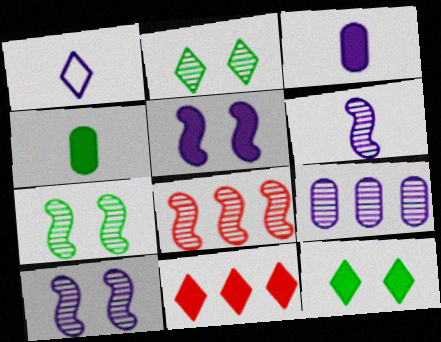[[1, 2, 11], 
[1, 3, 6], 
[1, 5, 9], 
[4, 5, 11], 
[6, 7, 8]]